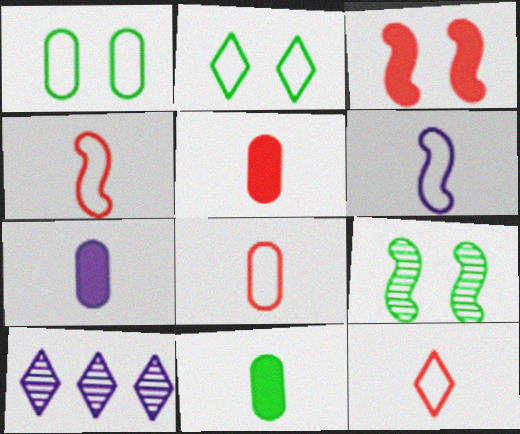[[4, 8, 12], 
[5, 7, 11]]